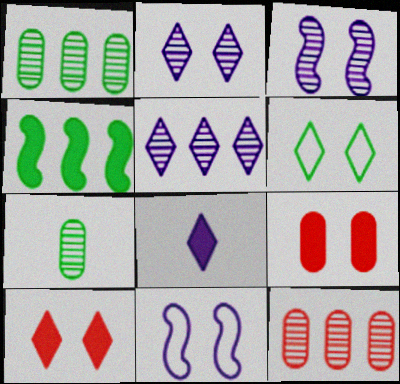[[2, 6, 10], 
[3, 6, 9], 
[4, 6, 7], 
[4, 8, 9]]